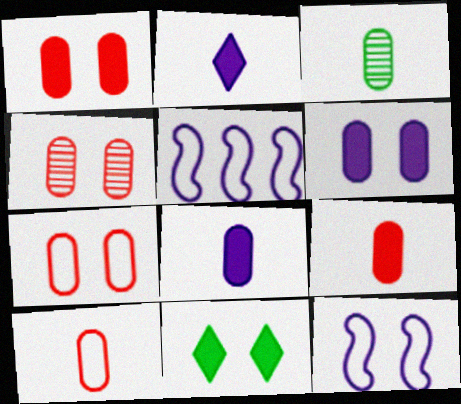[[1, 4, 7], 
[3, 8, 10], 
[4, 11, 12]]